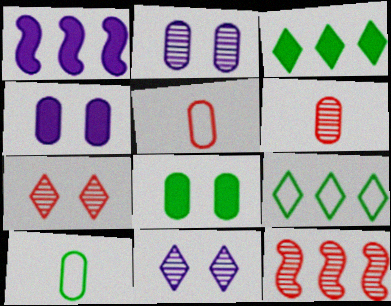[[1, 7, 10], 
[6, 7, 12]]